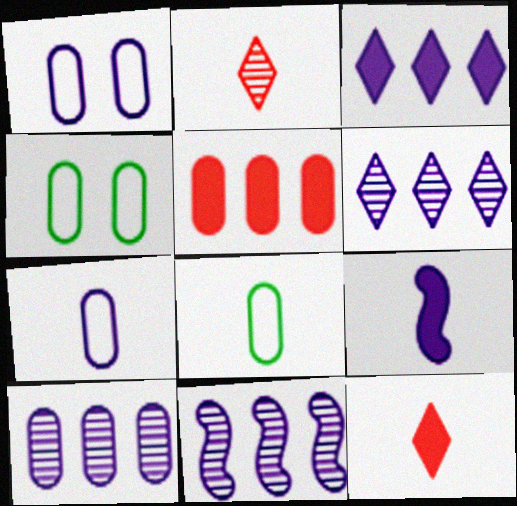[[1, 6, 9], 
[2, 8, 9], 
[4, 11, 12], 
[6, 10, 11]]